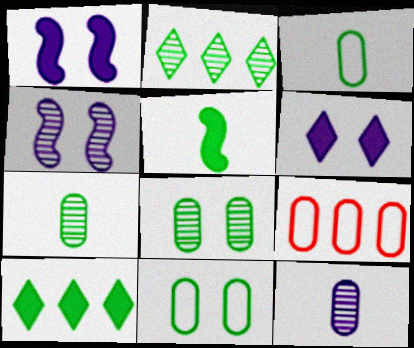[[2, 5, 11]]